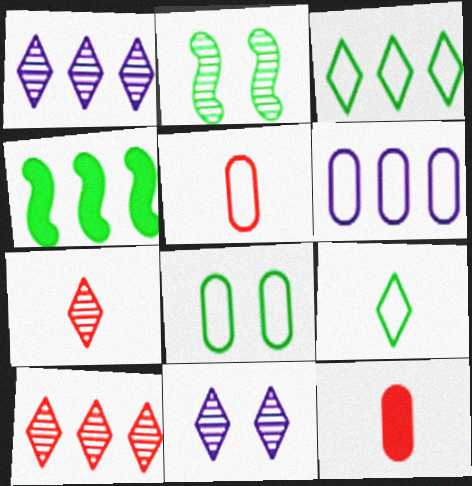[[4, 5, 11], 
[4, 6, 10], 
[5, 6, 8]]